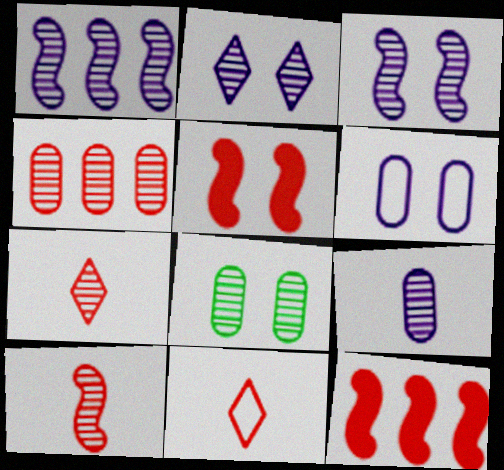[[1, 2, 9], 
[1, 7, 8], 
[4, 5, 11], 
[4, 8, 9]]